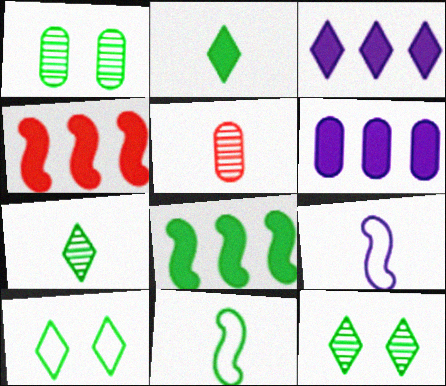[[2, 5, 9]]